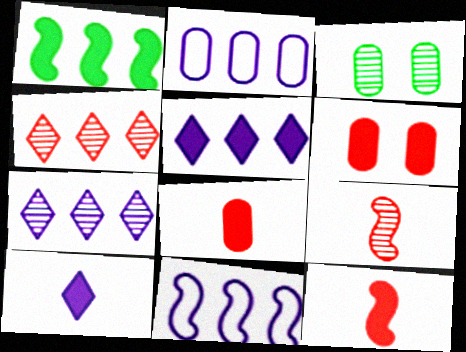[[1, 2, 4], 
[1, 6, 10], 
[2, 3, 8], 
[3, 7, 9]]